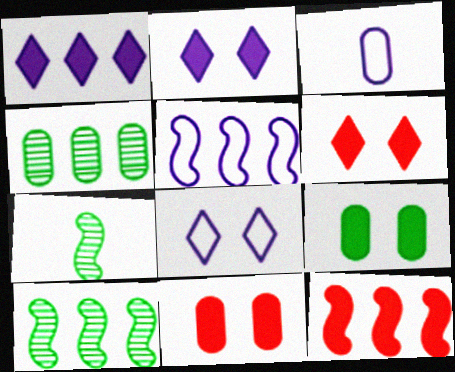[[3, 4, 11], 
[3, 5, 8], 
[3, 6, 10], 
[5, 10, 12]]